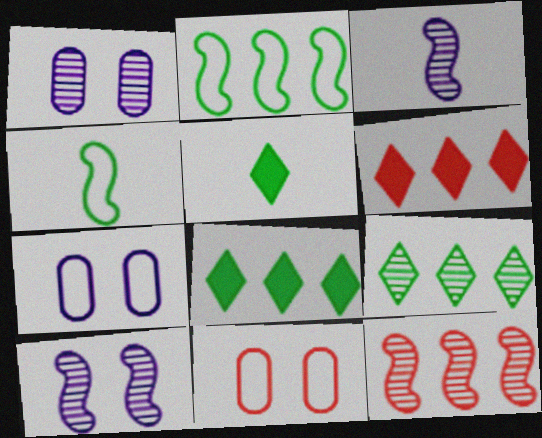[[1, 4, 6], 
[3, 8, 11], 
[5, 7, 12]]